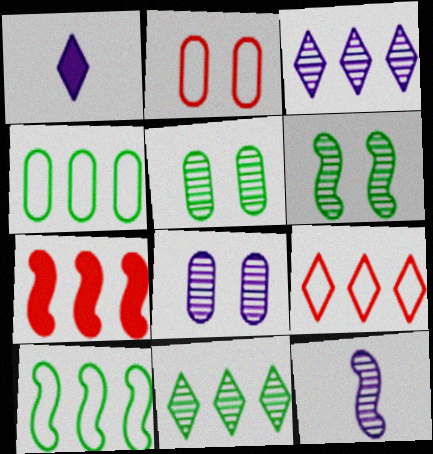[[3, 4, 7], 
[3, 8, 12]]